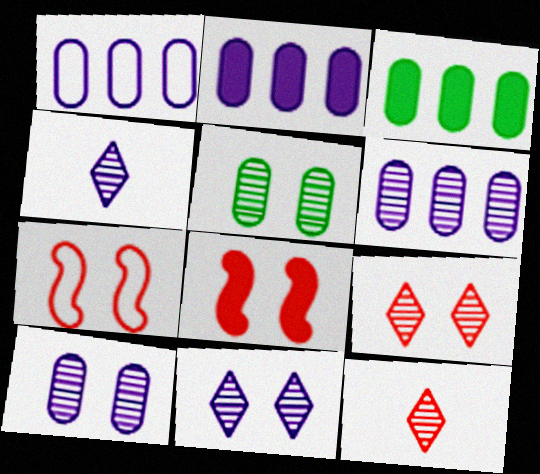[[1, 2, 6], 
[3, 4, 7]]